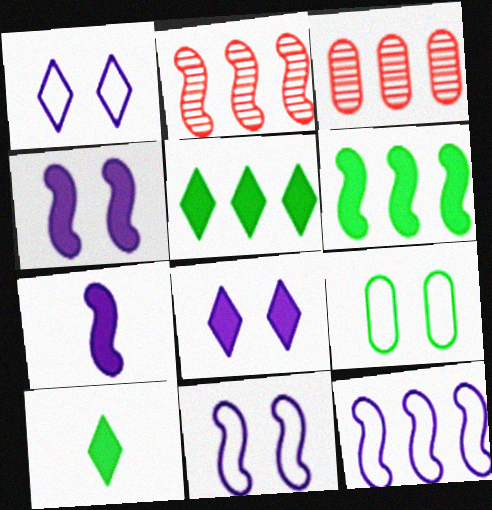[[2, 6, 12], 
[3, 5, 12], 
[3, 10, 11]]